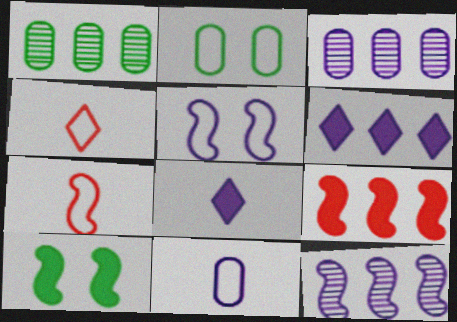[[3, 4, 10], 
[3, 5, 8], 
[7, 10, 12]]